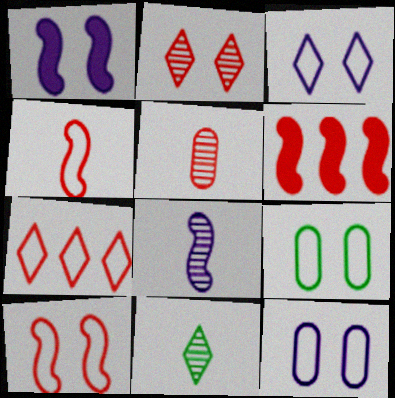[[1, 2, 9], 
[3, 9, 10], 
[5, 8, 11], 
[6, 11, 12]]